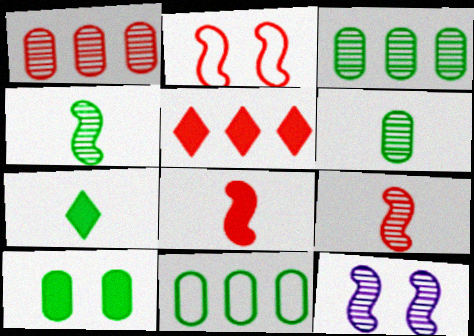[[6, 10, 11]]